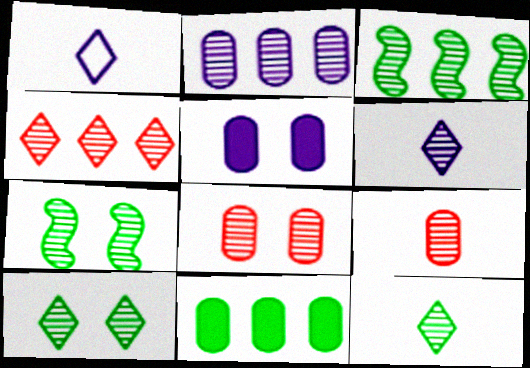[[2, 3, 4], 
[3, 6, 8], 
[4, 6, 10]]